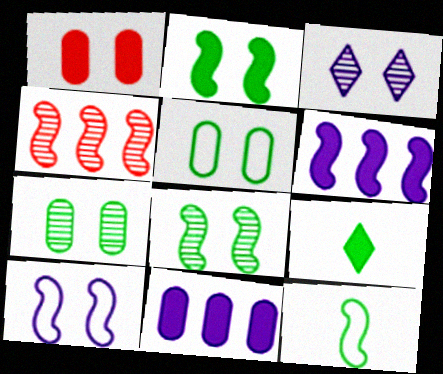[[1, 6, 9]]